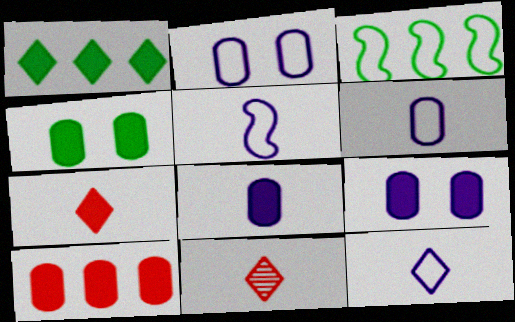[[3, 9, 11], 
[4, 8, 10], 
[5, 6, 12]]